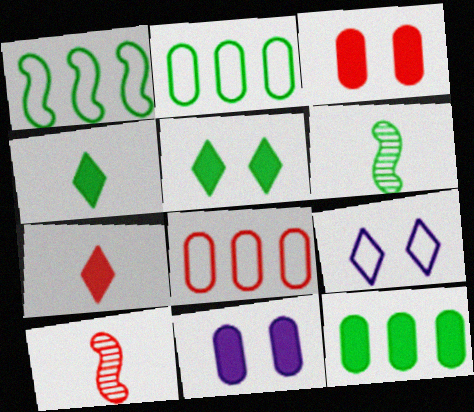[[2, 5, 6], 
[9, 10, 12]]